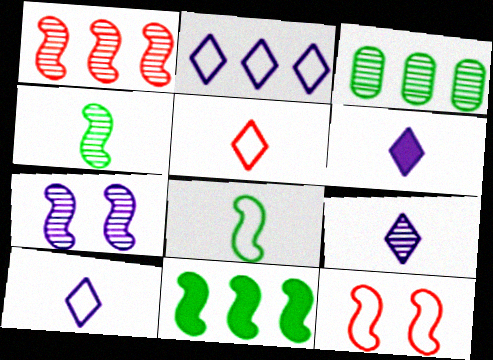[[1, 4, 7], 
[3, 6, 12], 
[6, 9, 10]]